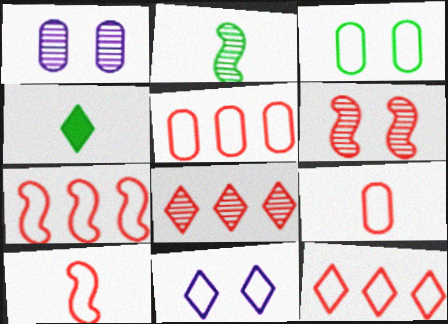[[1, 2, 8], 
[1, 4, 7], 
[4, 8, 11], 
[5, 7, 12]]